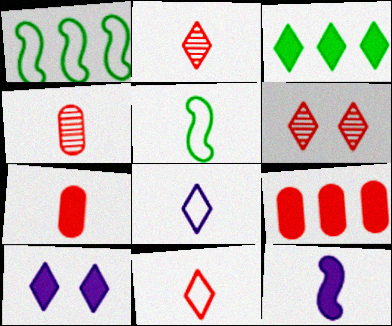[[1, 4, 10], 
[3, 6, 8]]